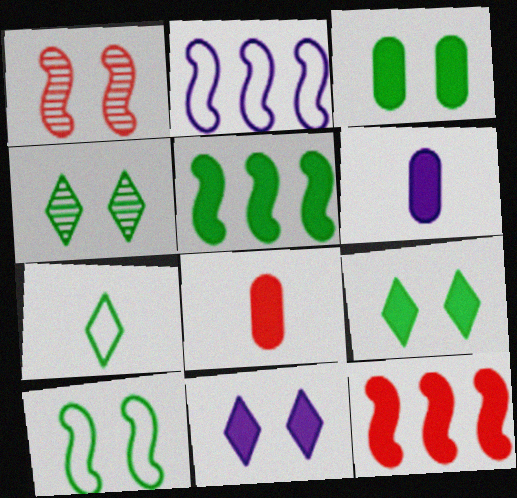[[2, 4, 8], 
[3, 4, 10], 
[5, 8, 11], 
[6, 9, 12]]